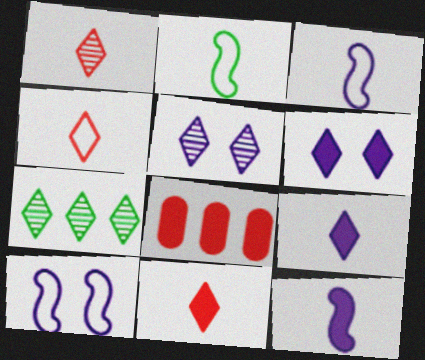[[1, 4, 11], 
[1, 5, 7], 
[2, 5, 8], 
[4, 6, 7]]